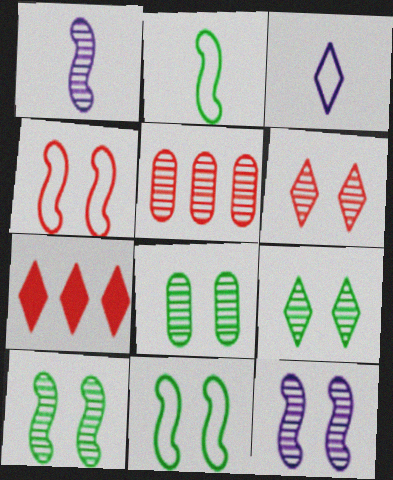[[1, 5, 9], 
[3, 7, 9], 
[6, 8, 12], 
[8, 9, 10]]